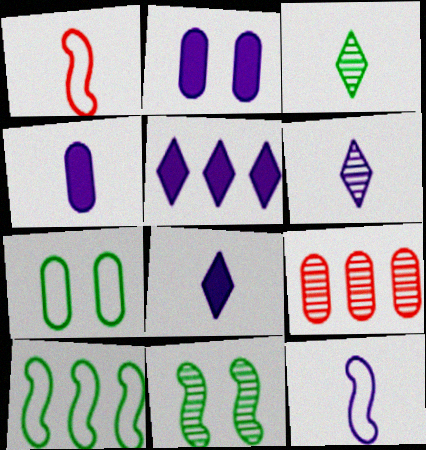[[1, 3, 4], 
[4, 6, 12], 
[4, 7, 9], 
[5, 9, 10], 
[6, 9, 11]]